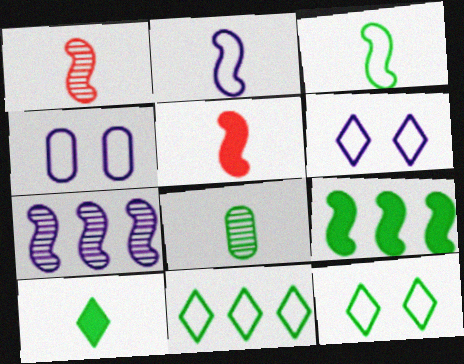[[3, 8, 10], 
[8, 9, 12]]